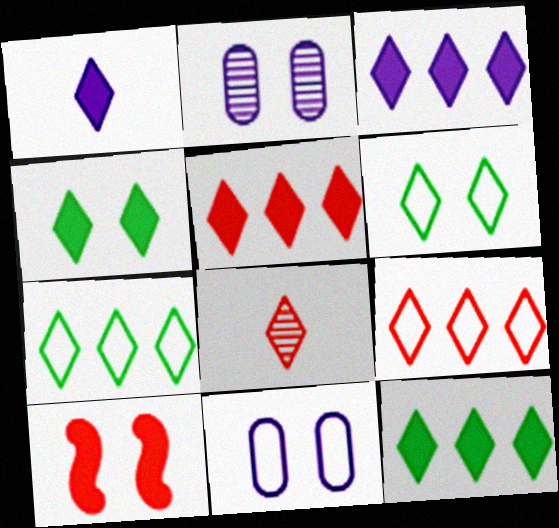[[1, 4, 5], 
[2, 6, 10], 
[3, 5, 12], 
[3, 6, 8]]